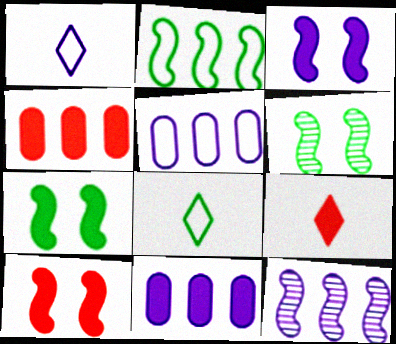[[1, 4, 6], 
[3, 7, 10], 
[4, 9, 10], 
[5, 6, 9], 
[7, 9, 11]]